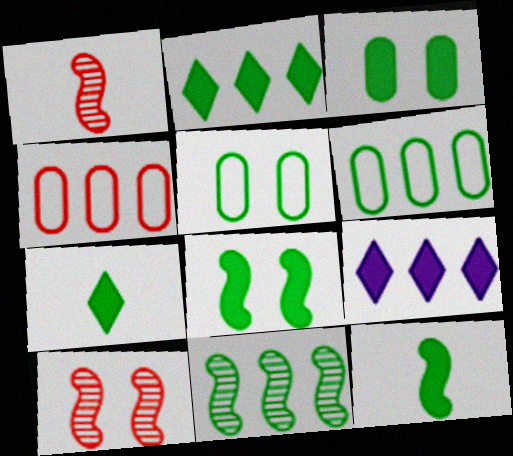[[1, 5, 9], 
[2, 3, 12], 
[2, 6, 11], 
[4, 9, 11], 
[5, 7, 11]]